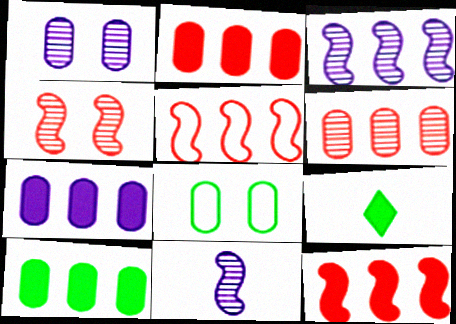[[1, 5, 9], 
[2, 7, 10]]